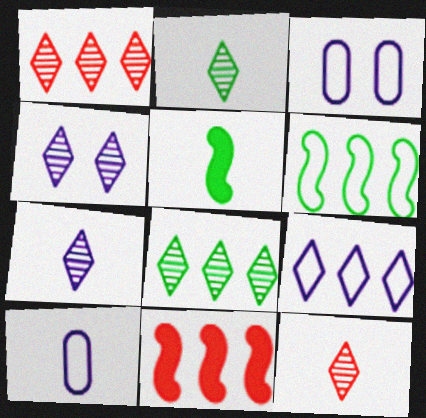[[1, 2, 4], 
[1, 3, 5], 
[2, 3, 11], 
[2, 7, 12], 
[4, 8, 12], 
[5, 10, 12]]